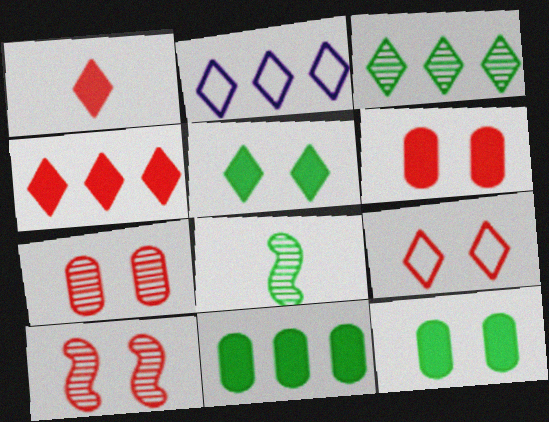[[2, 3, 4], 
[2, 6, 8], 
[6, 9, 10]]